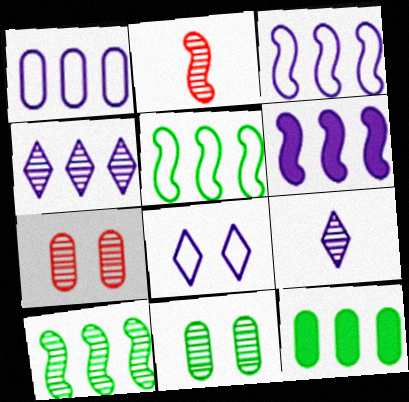[[1, 4, 6], 
[2, 4, 11], 
[2, 8, 12], 
[7, 9, 10]]